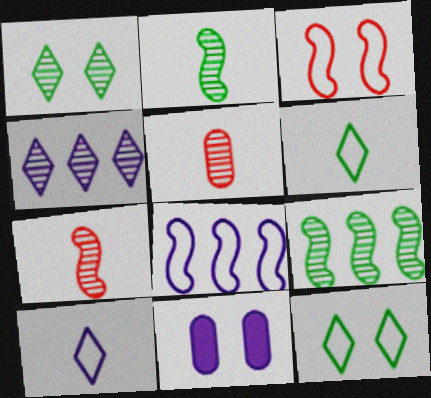[[1, 3, 11]]